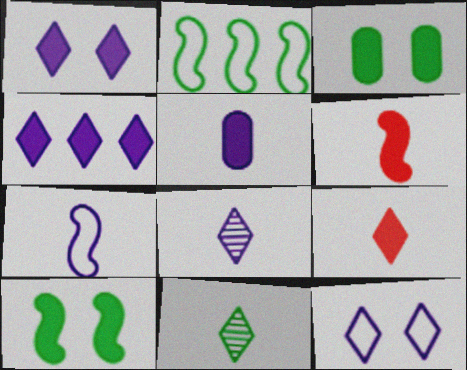[[2, 3, 11], 
[3, 4, 6], 
[4, 8, 12], 
[5, 7, 8]]